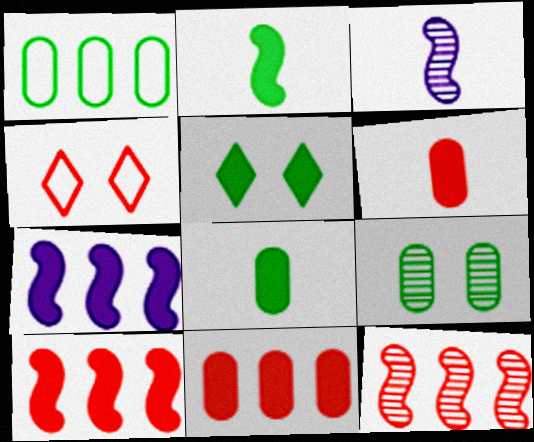[[1, 8, 9], 
[4, 6, 12], 
[5, 6, 7]]